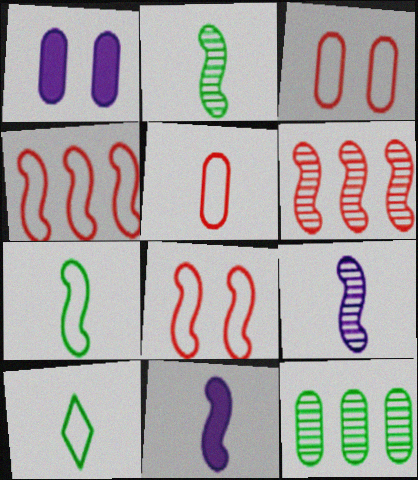[[1, 5, 12], 
[1, 6, 10]]